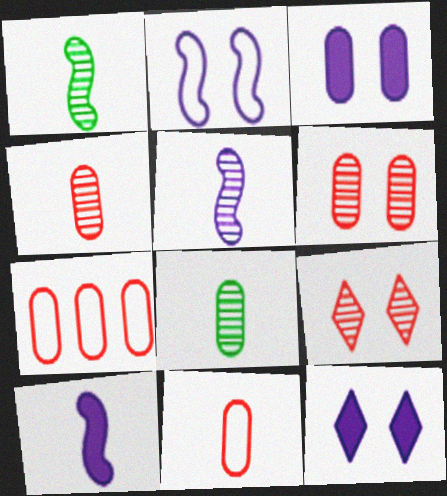[[1, 7, 12], 
[3, 7, 8]]